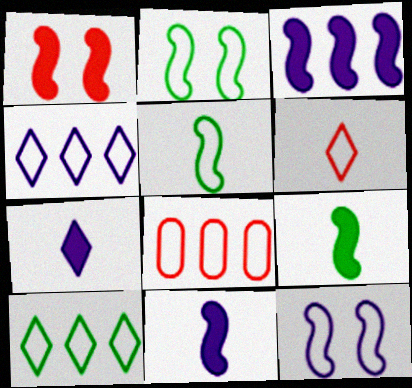[[1, 3, 9]]